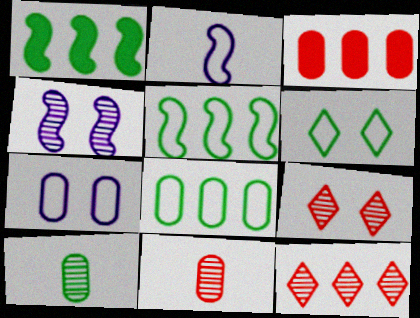[[1, 6, 10], 
[3, 7, 10], 
[4, 10, 12]]